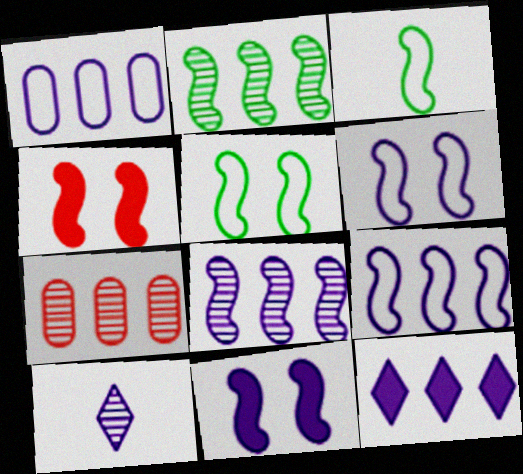[[1, 8, 12], 
[1, 10, 11], 
[3, 4, 8]]